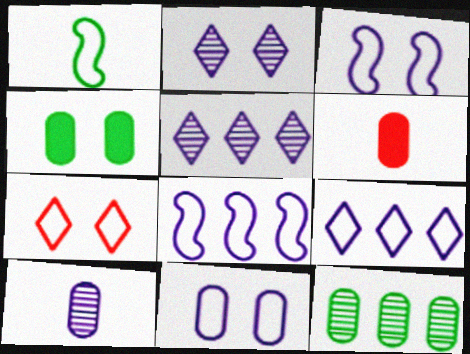[[6, 11, 12]]